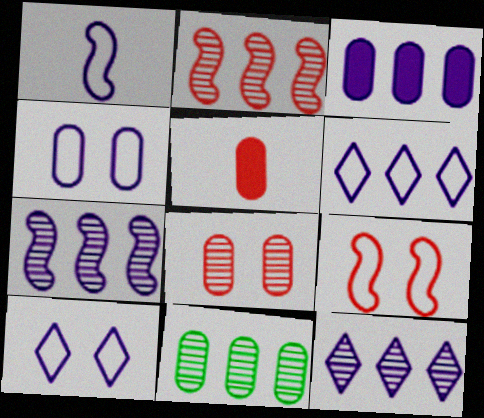[[1, 4, 6], 
[2, 11, 12], 
[3, 6, 7], 
[4, 5, 11]]